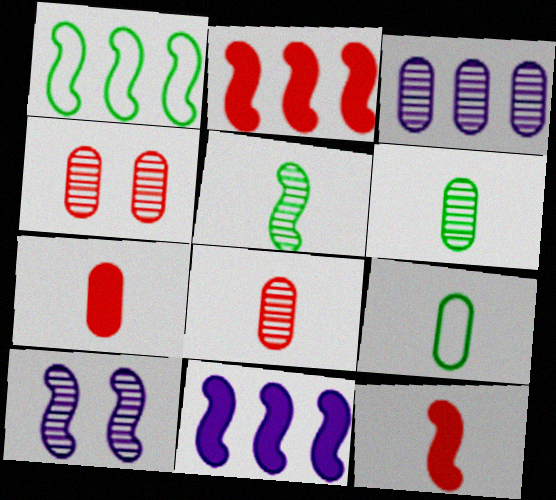[[1, 10, 12], 
[3, 4, 6]]